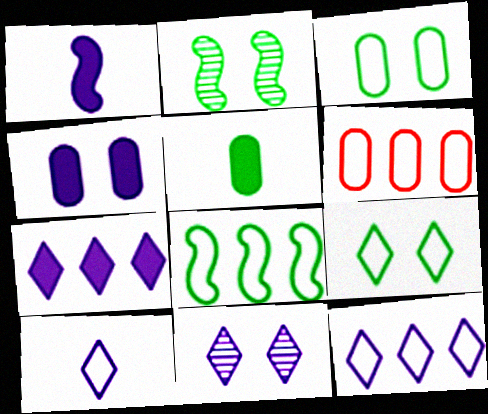[[1, 4, 7], 
[6, 8, 12], 
[7, 10, 11]]